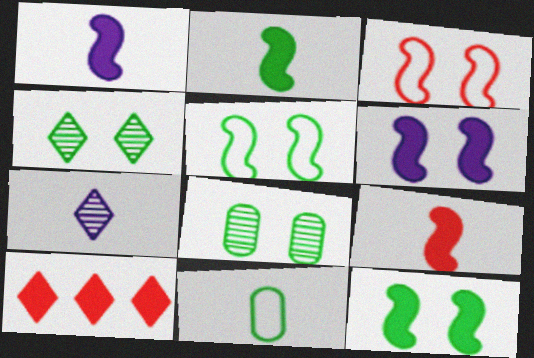[[1, 2, 9], 
[7, 9, 11]]